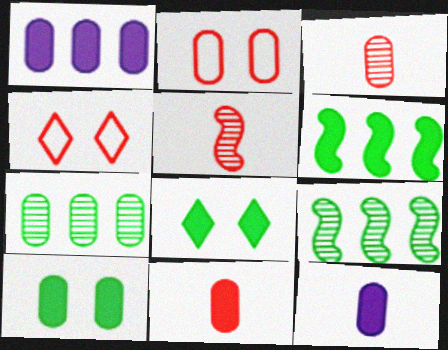[[1, 10, 11], 
[2, 7, 12], 
[4, 9, 12]]